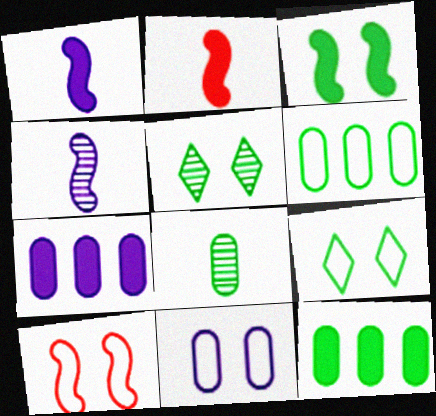[[9, 10, 11]]